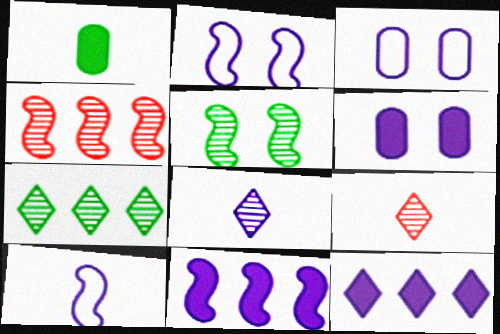[[1, 9, 10], 
[3, 8, 11]]